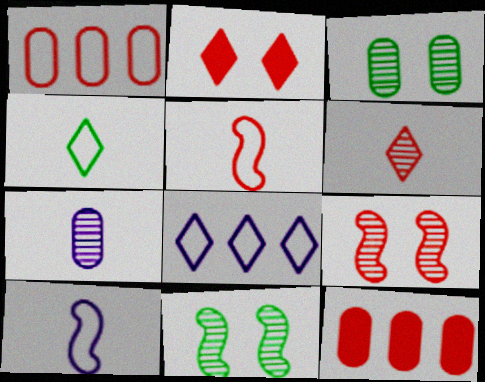[]